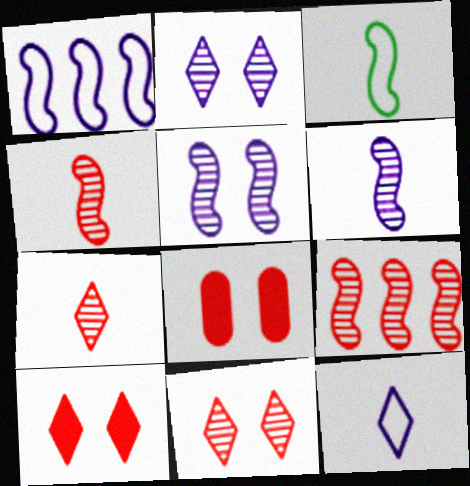[]